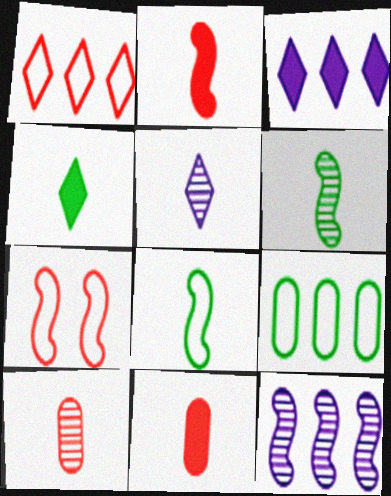[[5, 6, 10], 
[5, 8, 11]]